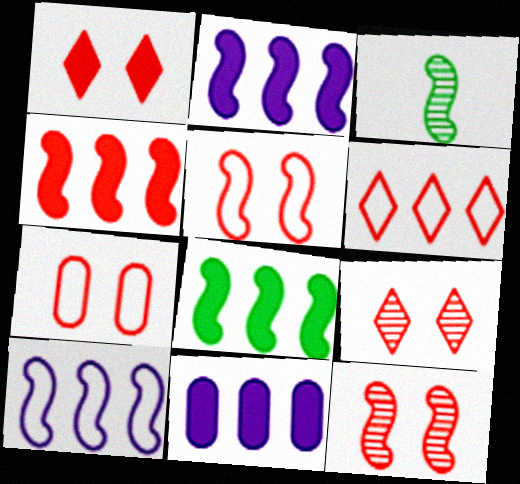[[1, 7, 12], 
[2, 3, 5], 
[2, 4, 8]]